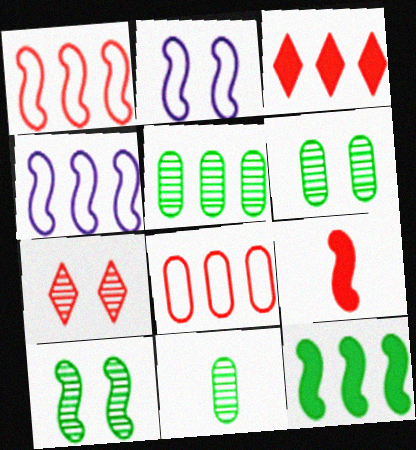[[2, 3, 11], 
[3, 4, 5], 
[4, 9, 10], 
[5, 6, 11], 
[7, 8, 9]]